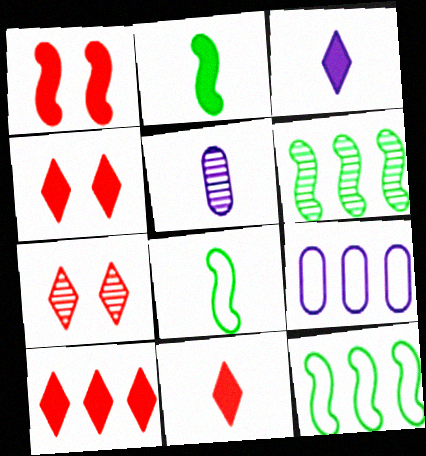[[2, 7, 9], 
[4, 5, 12], 
[4, 10, 11], 
[5, 6, 7], 
[5, 8, 11], 
[6, 9, 10]]